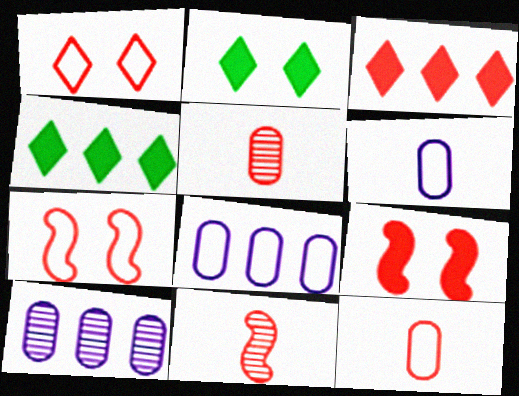[[2, 8, 11], 
[3, 5, 7]]